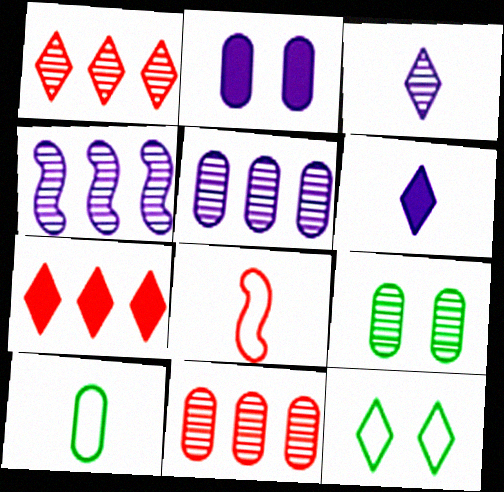[[1, 6, 12], 
[2, 10, 11], 
[3, 7, 12]]